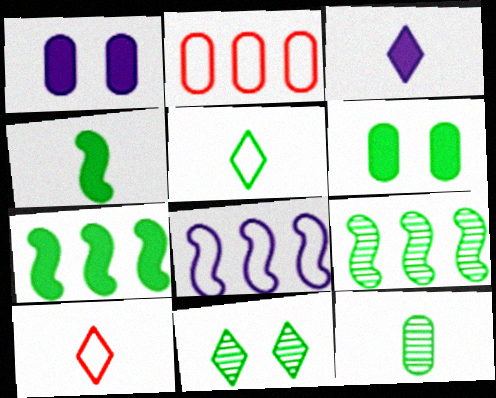[[1, 2, 12], 
[1, 9, 10], 
[4, 5, 12], 
[5, 6, 9], 
[9, 11, 12]]